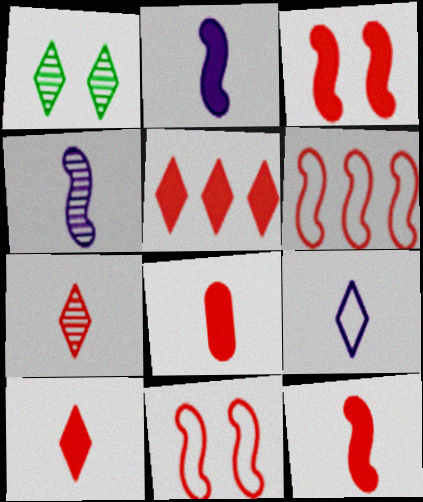[[1, 5, 9], 
[3, 5, 8], 
[8, 10, 12]]